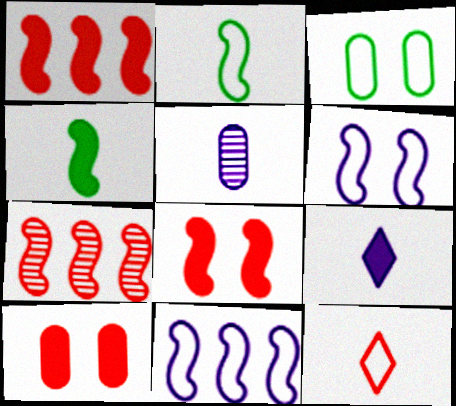[[3, 7, 9], 
[3, 11, 12], 
[4, 5, 12], 
[4, 6, 7], 
[7, 10, 12]]